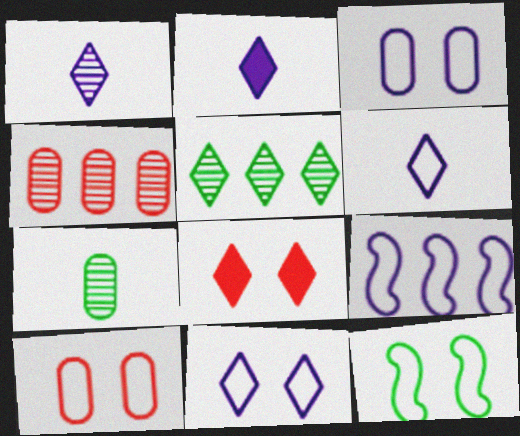[[1, 2, 6], 
[2, 4, 12], 
[3, 6, 9], 
[5, 6, 8], 
[7, 8, 9], 
[10, 11, 12]]